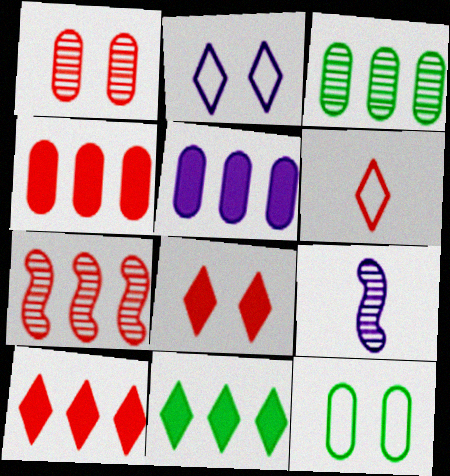[[2, 5, 9], 
[9, 10, 12]]